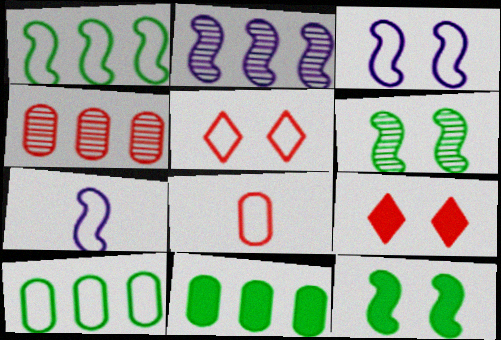[[5, 7, 10]]